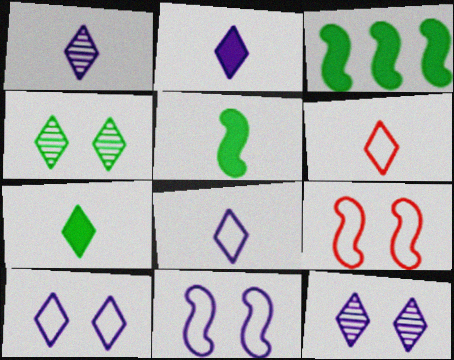[[1, 2, 8], 
[1, 6, 7]]